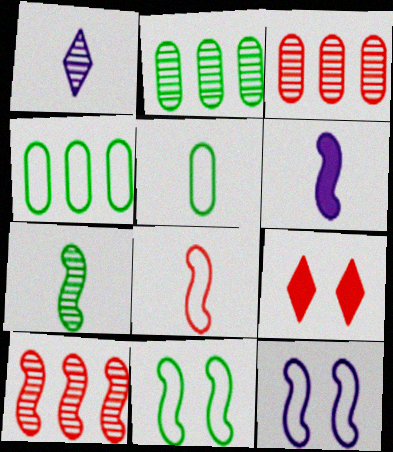[[3, 8, 9], 
[6, 7, 8], 
[6, 10, 11]]